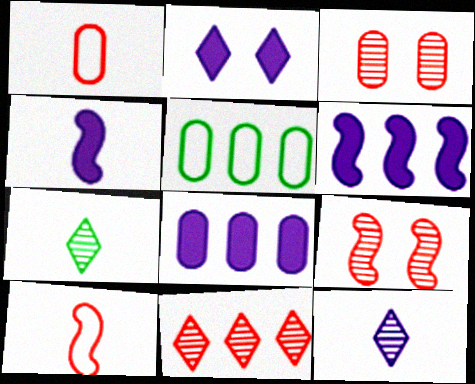[[1, 4, 7], 
[2, 4, 8], 
[5, 6, 11]]